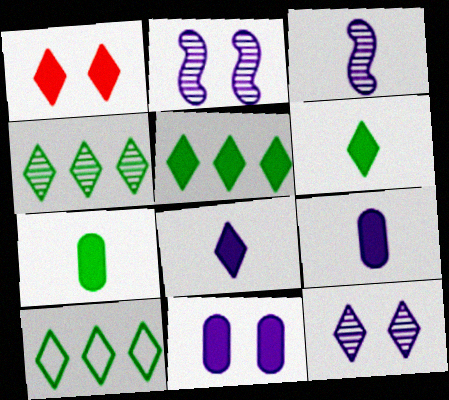[[1, 5, 8], 
[4, 5, 10]]